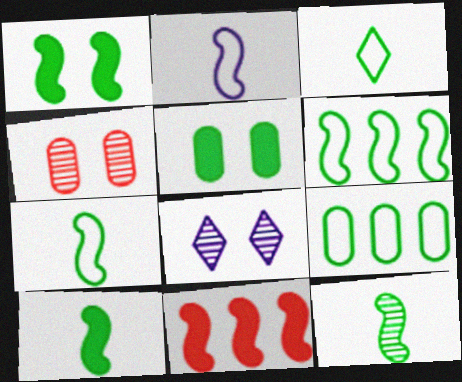[[1, 6, 12], 
[7, 10, 12]]